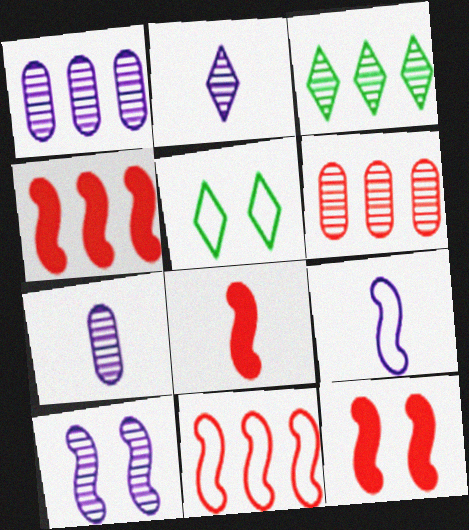[[1, 2, 10], 
[1, 5, 8], 
[4, 5, 7], 
[4, 8, 12]]